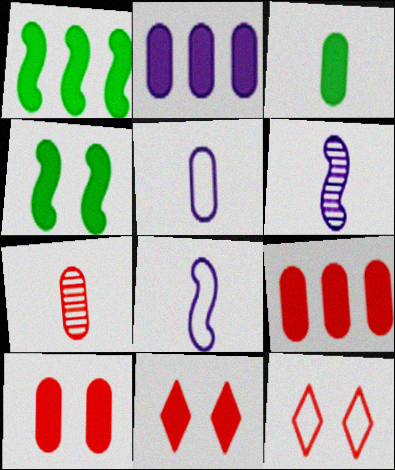[[2, 3, 10], 
[3, 5, 7]]